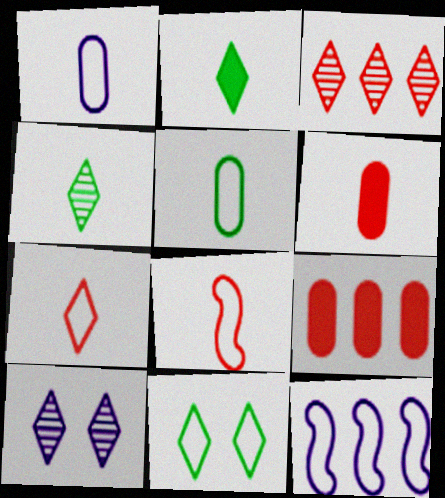[[3, 4, 10]]